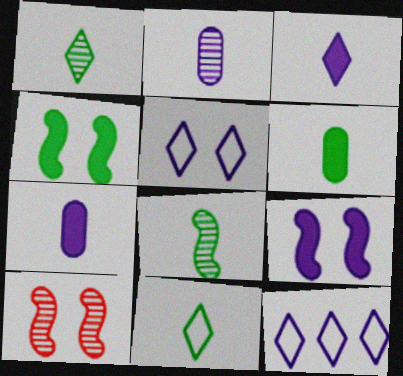[[2, 9, 12], 
[6, 8, 11], 
[6, 10, 12]]